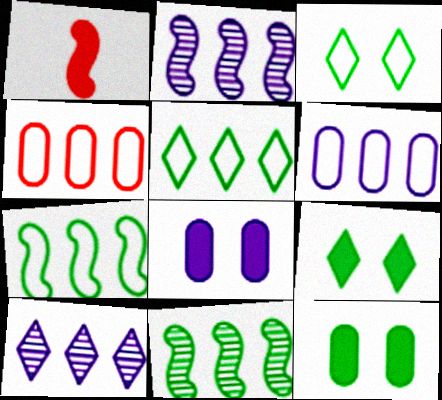[]